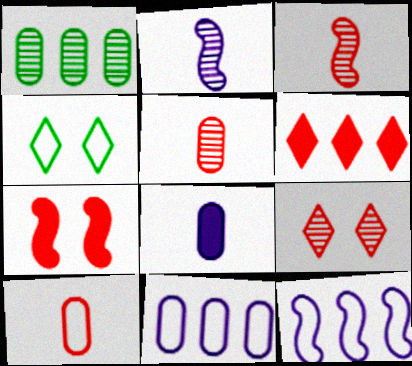[[1, 2, 9], 
[1, 6, 12], 
[4, 10, 12]]